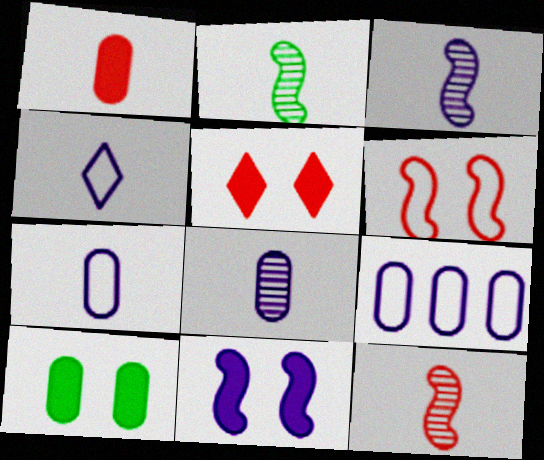[[1, 2, 4], 
[2, 3, 12], 
[2, 5, 9], 
[5, 10, 11]]